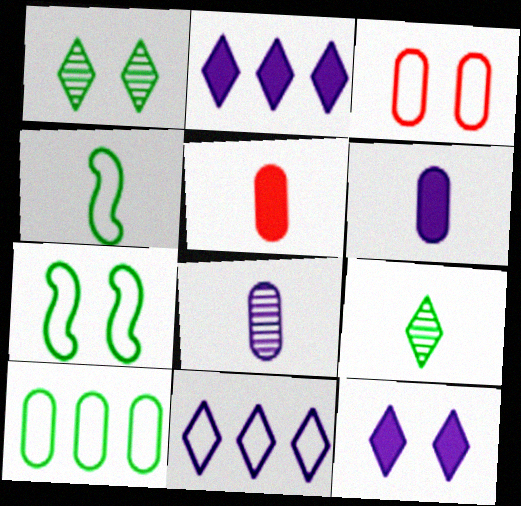[[3, 4, 11]]